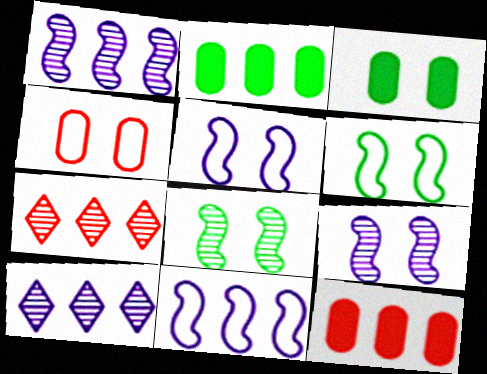[[2, 7, 11]]